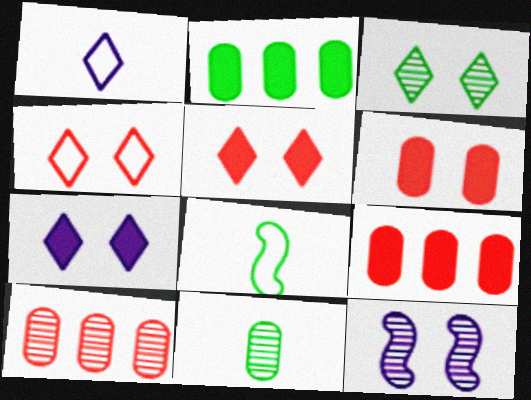[[2, 3, 8], 
[3, 4, 7], 
[7, 8, 10]]